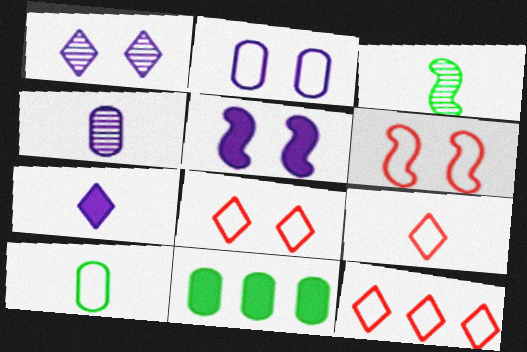[[1, 2, 5], 
[8, 9, 12]]